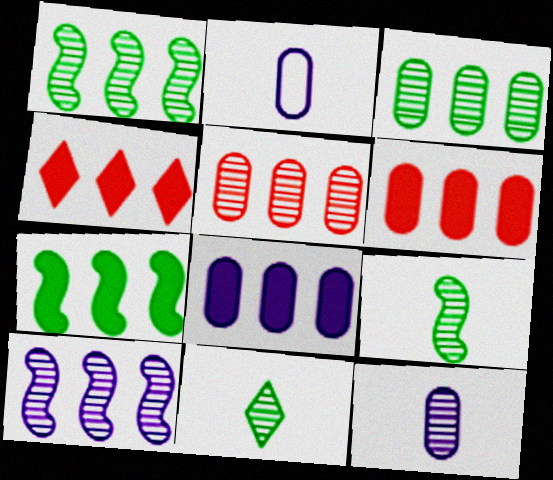[[4, 7, 8]]